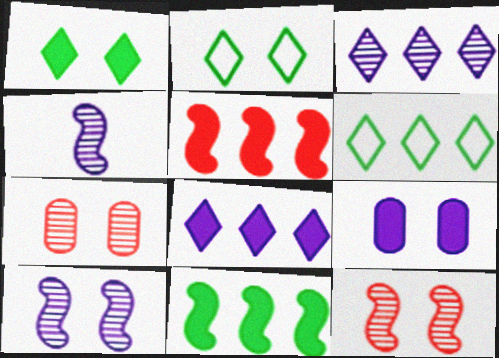[[2, 9, 12]]